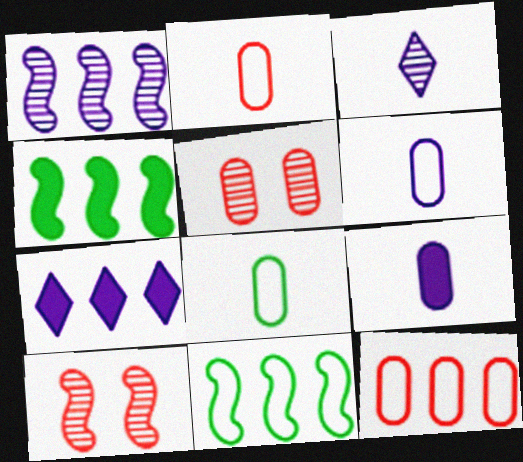[[2, 6, 8], 
[7, 8, 10]]